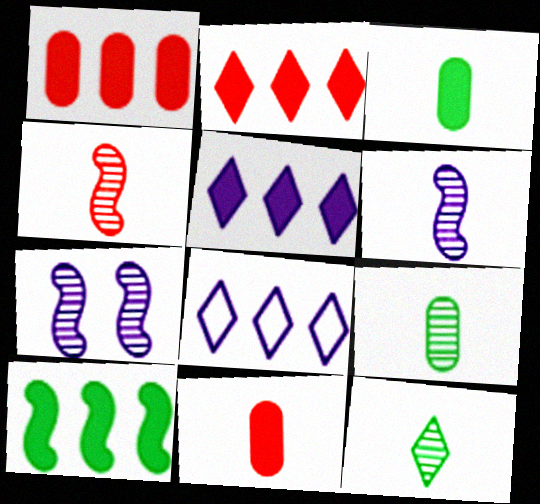[[1, 5, 10]]